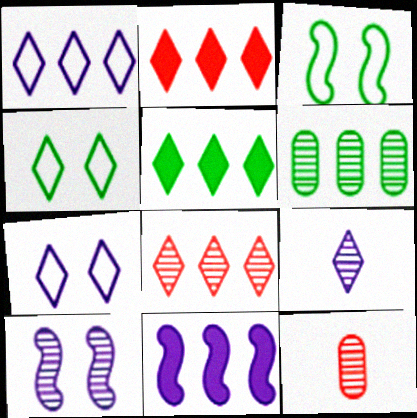[[1, 5, 8], 
[2, 4, 9], 
[4, 11, 12]]